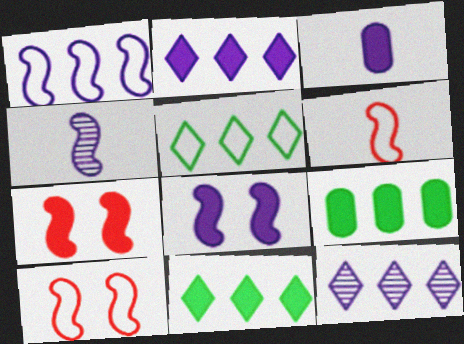[[1, 4, 8], 
[2, 3, 8], 
[3, 7, 11]]